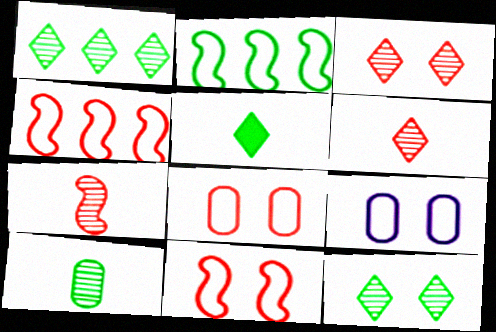[]